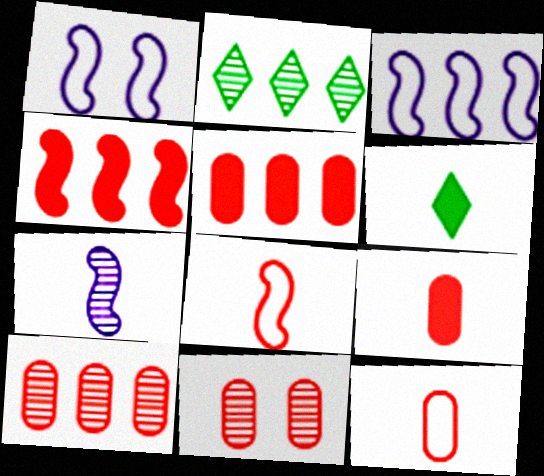[[1, 2, 9], 
[1, 6, 10], 
[2, 3, 5], 
[2, 7, 11], 
[3, 6, 11], 
[5, 11, 12], 
[6, 7, 12]]